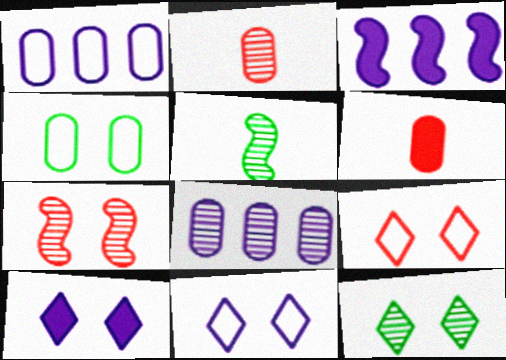[[4, 6, 8], 
[4, 7, 10], 
[9, 10, 12]]